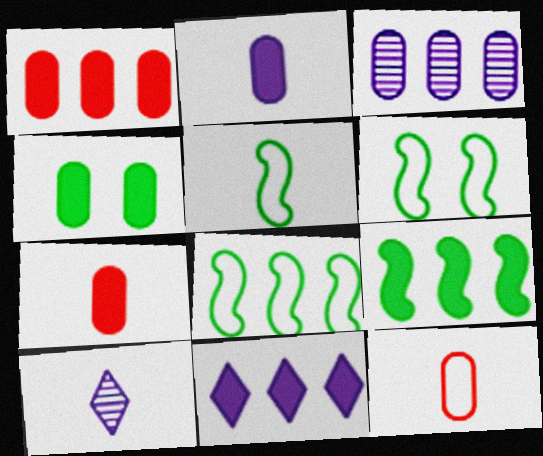[[1, 2, 4], 
[1, 6, 10], 
[1, 9, 11], 
[3, 4, 12], 
[5, 6, 8], 
[5, 7, 10]]